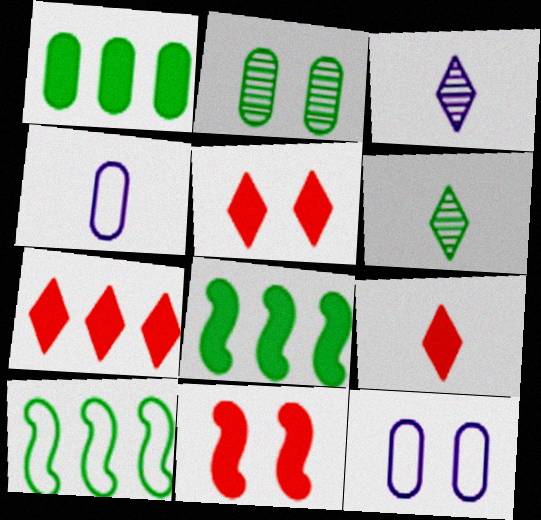[[5, 7, 9]]